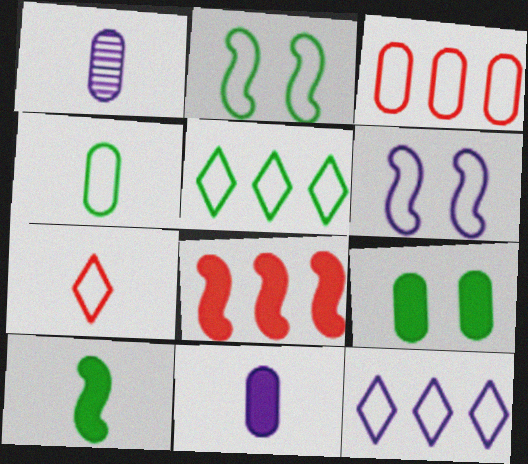[[1, 3, 9], 
[1, 7, 10], 
[2, 4, 5]]